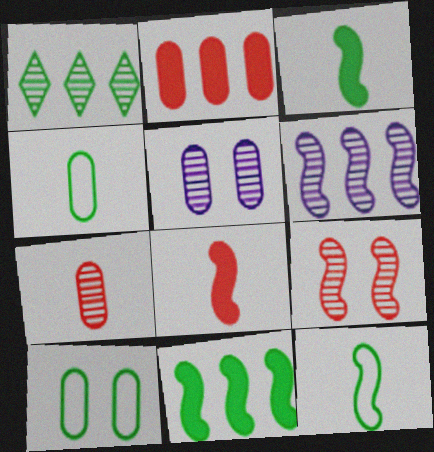[[1, 3, 10], 
[2, 4, 5]]